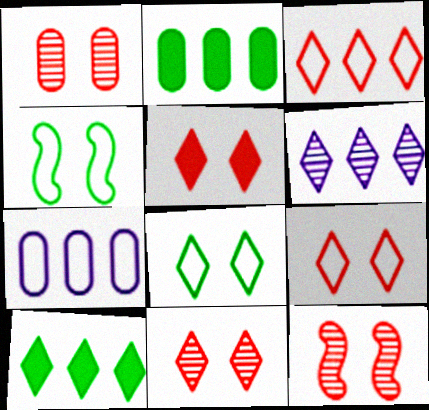[[1, 11, 12], 
[3, 6, 10], 
[5, 9, 11]]